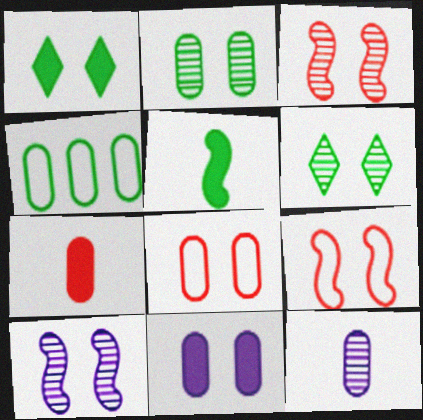[[1, 8, 10], 
[2, 8, 11], 
[4, 5, 6], 
[6, 9, 11]]